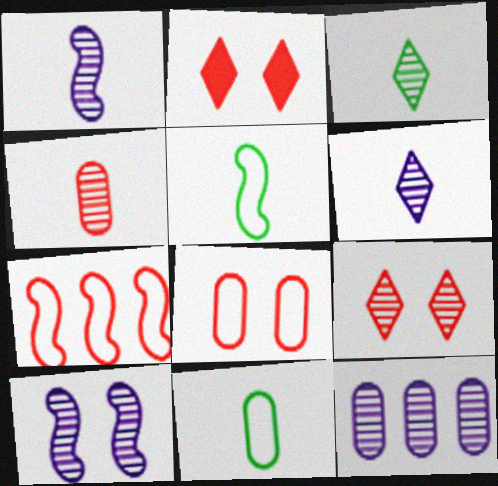[[1, 3, 4], 
[2, 4, 7], 
[2, 5, 12], 
[6, 10, 12]]